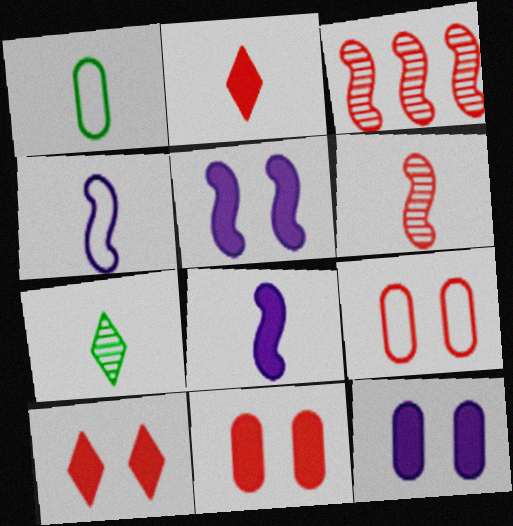[[2, 3, 9]]